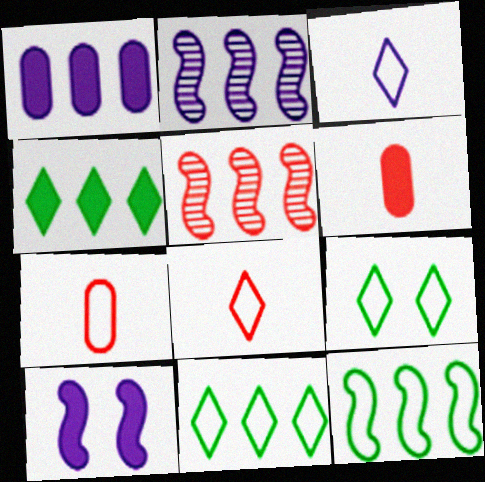[[1, 5, 11], 
[2, 6, 9], 
[4, 6, 10]]